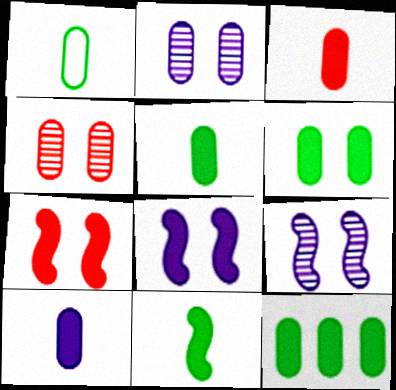[[3, 5, 10], 
[5, 6, 12]]